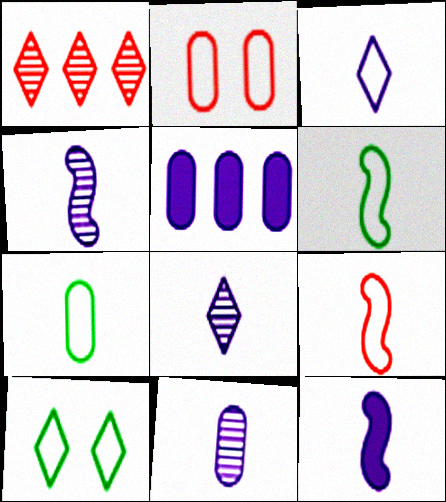[[3, 7, 9], 
[3, 11, 12], 
[4, 8, 11]]